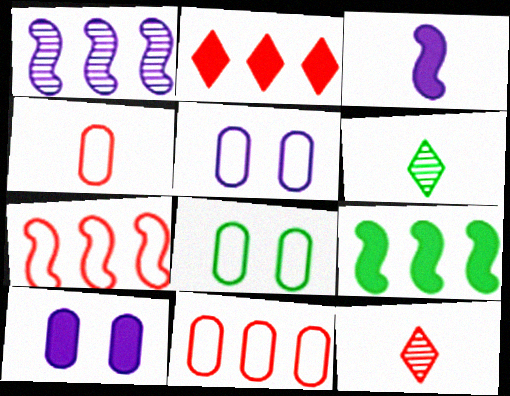[[1, 7, 9], 
[3, 4, 6], 
[5, 9, 12], 
[6, 7, 10], 
[6, 8, 9]]